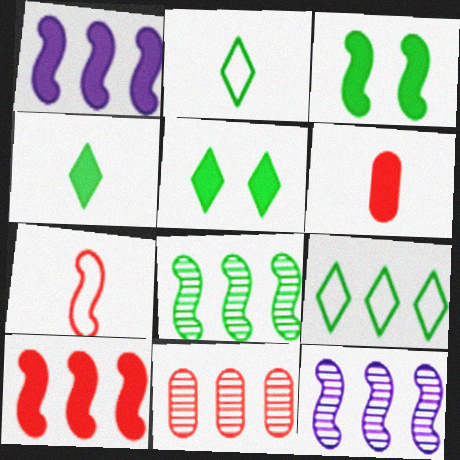[[1, 5, 6], 
[1, 9, 11], 
[3, 7, 12]]